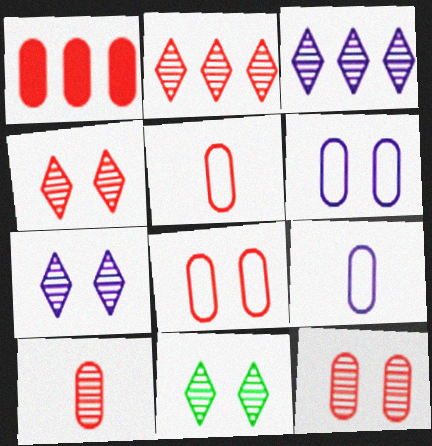[[1, 5, 12], 
[1, 8, 10], 
[4, 7, 11]]